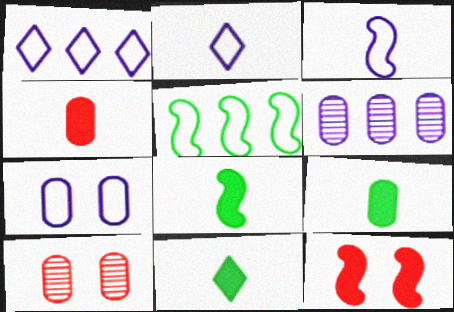[[1, 3, 7], 
[1, 8, 10], 
[8, 9, 11]]